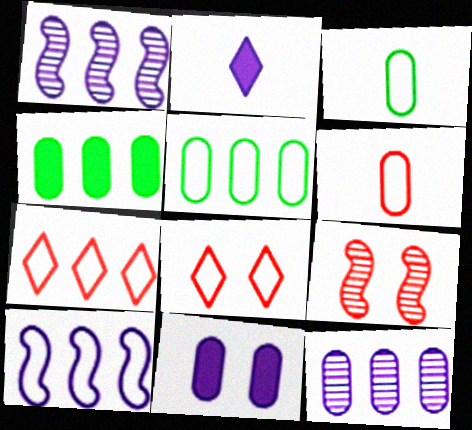[[1, 4, 7], 
[2, 5, 9], 
[3, 8, 10], 
[5, 7, 10]]